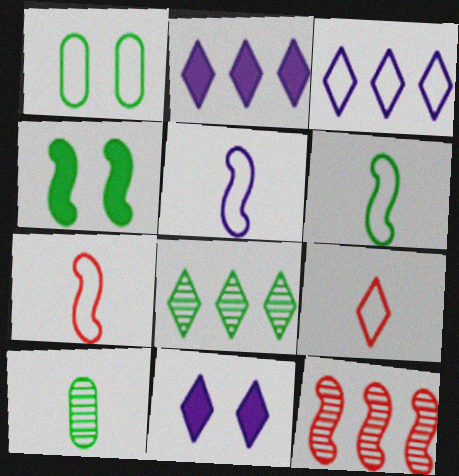[[1, 3, 7], 
[4, 5, 12], 
[5, 6, 7], 
[8, 9, 11]]